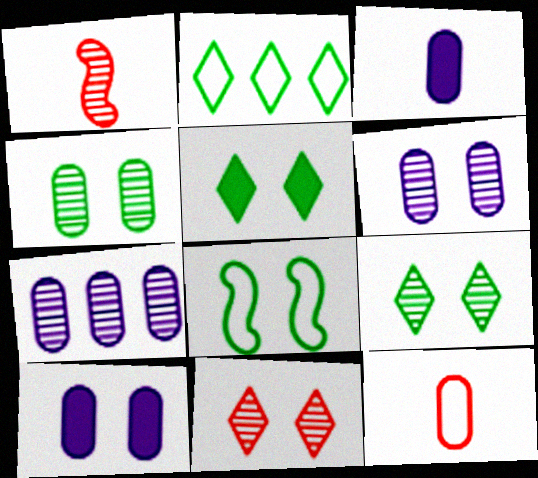[[1, 2, 10], 
[1, 7, 9], 
[4, 5, 8], 
[8, 10, 11]]